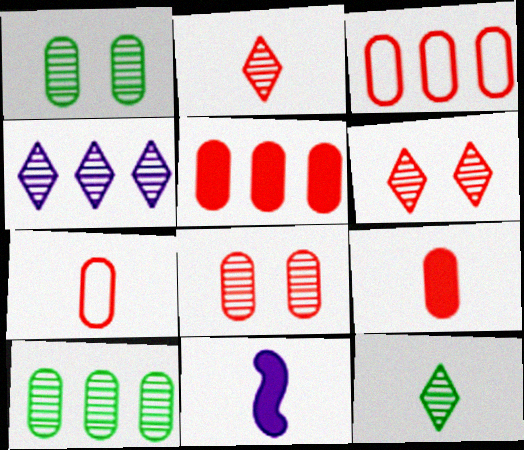[[3, 8, 9], 
[4, 6, 12], 
[5, 7, 8], 
[7, 11, 12]]